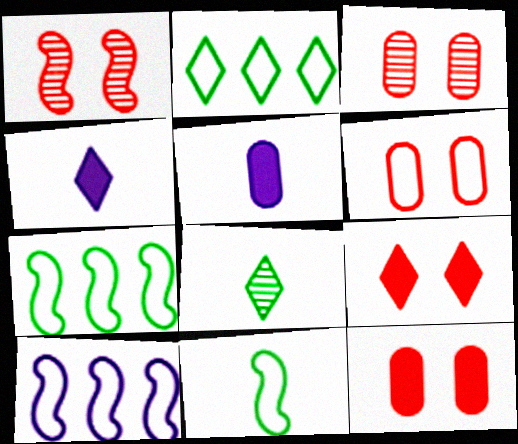[[1, 2, 5], 
[1, 6, 9], 
[3, 4, 7], 
[3, 6, 12], 
[8, 10, 12]]